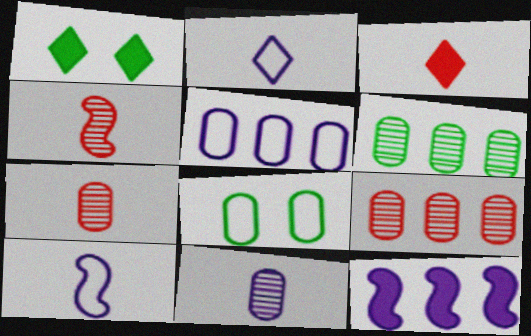[[1, 4, 5], 
[1, 9, 10]]